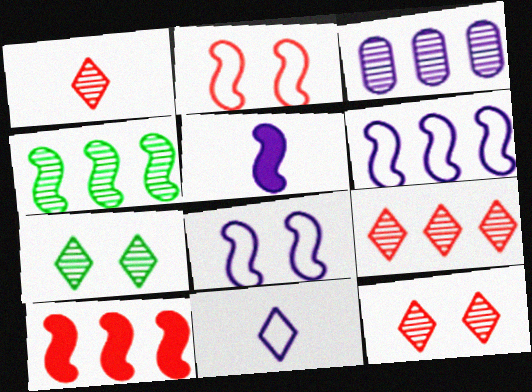[[1, 9, 12], 
[2, 4, 5], 
[3, 4, 9], 
[4, 6, 10]]